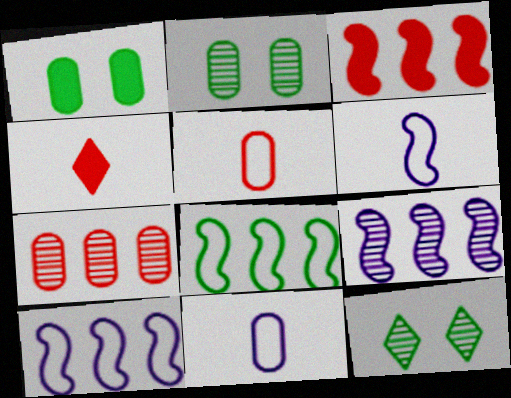[[1, 7, 11], 
[2, 4, 10], 
[3, 8, 9], 
[3, 11, 12]]